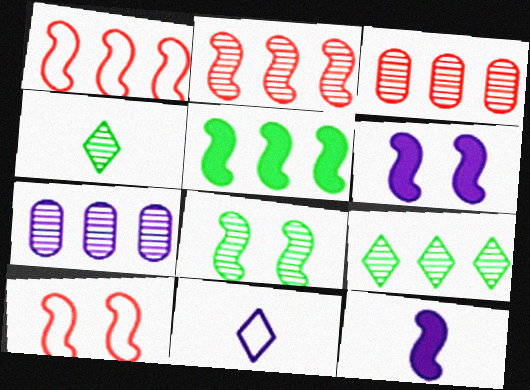[[1, 8, 12], 
[2, 7, 9], 
[6, 7, 11], 
[6, 8, 10]]